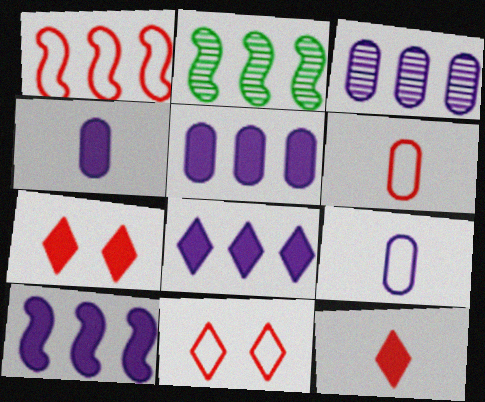[[1, 2, 10], 
[1, 6, 11], 
[2, 4, 11], 
[2, 7, 9], 
[5, 8, 10]]